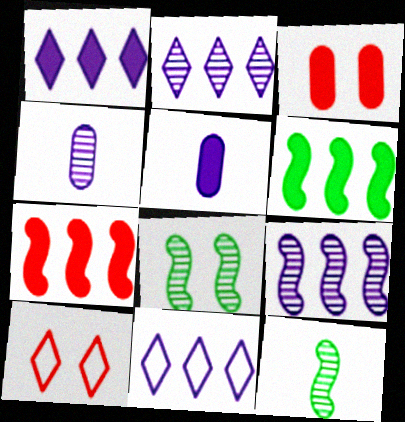[[1, 2, 11], 
[3, 11, 12], 
[4, 6, 10]]